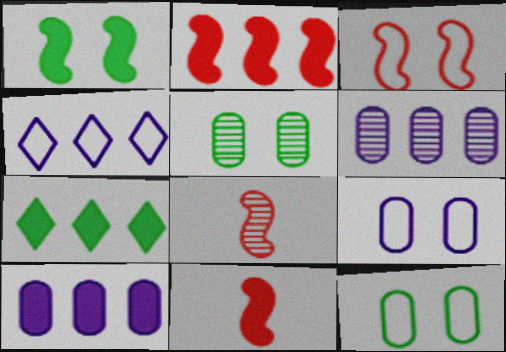[[2, 3, 8], 
[2, 7, 10], 
[4, 5, 11], 
[7, 8, 9]]